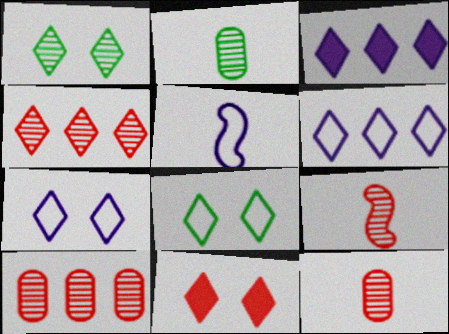[[1, 7, 11]]